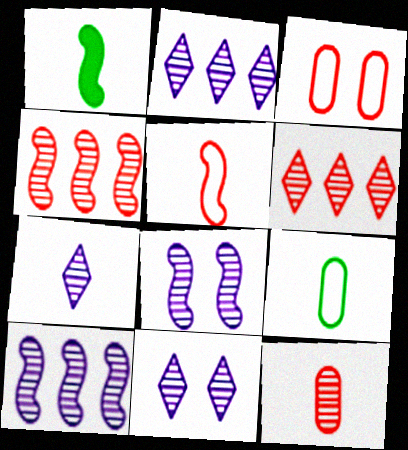[[1, 2, 3], 
[2, 7, 11]]